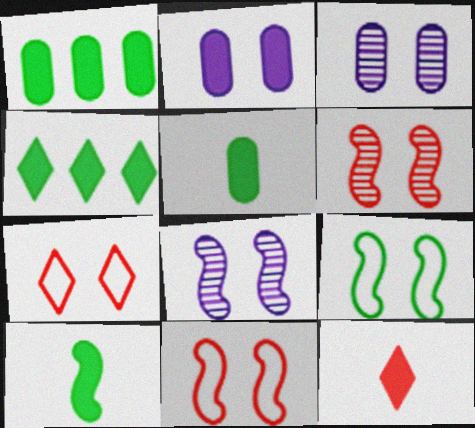[]